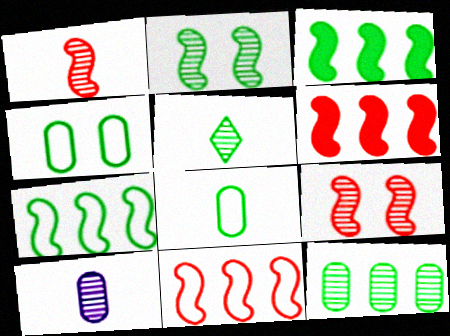[[1, 5, 10], 
[2, 5, 12], 
[3, 4, 5]]